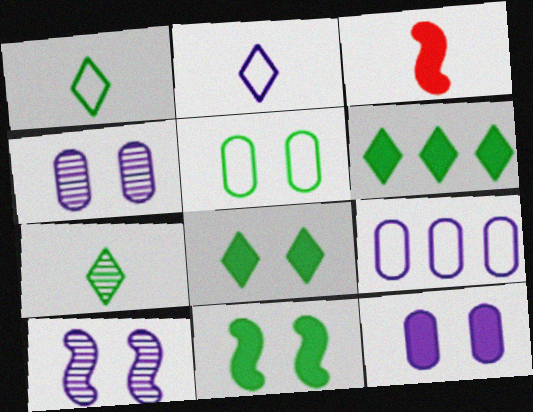[[3, 6, 12]]